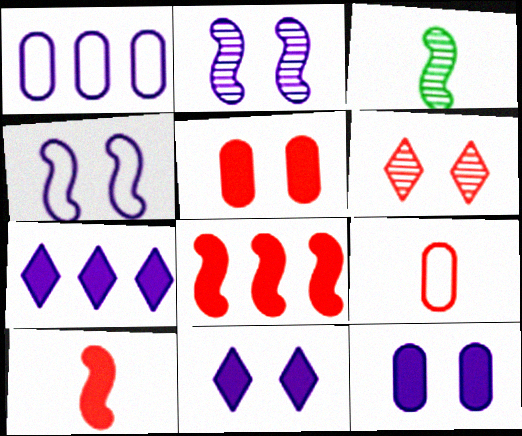[[3, 4, 8], 
[6, 8, 9]]